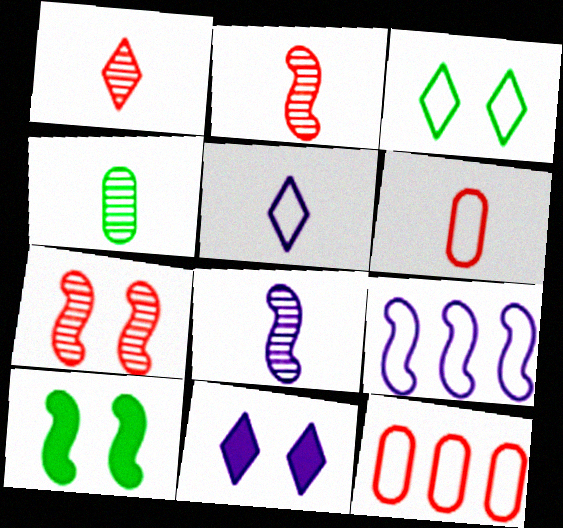[[1, 4, 8], 
[2, 9, 10], 
[3, 6, 9]]